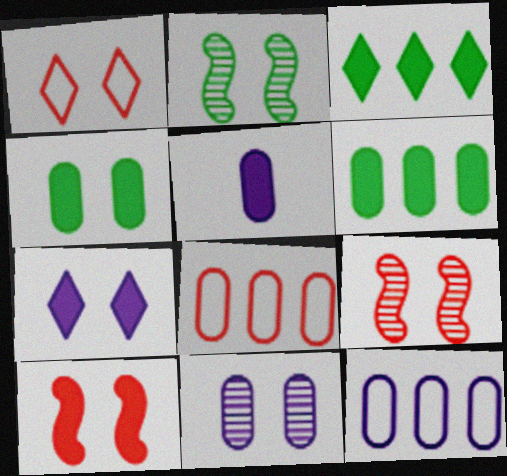[[3, 5, 10], 
[4, 7, 10], 
[5, 11, 12]]